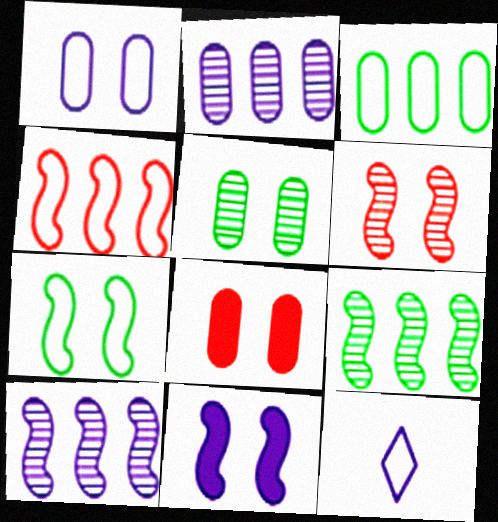[[1, 5, 8], 
[2, 11, 12], 
[6, 7, 11], 
[8, 9, 12]]